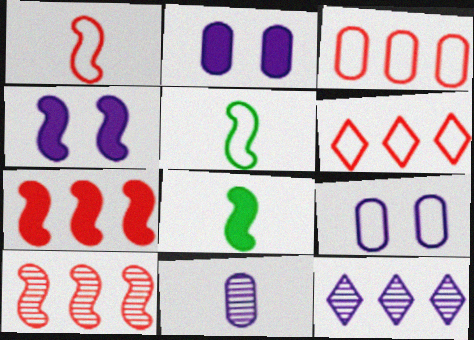[[4, 5, 10], 
[4, 7, 8], 
[5, 6, 9]]